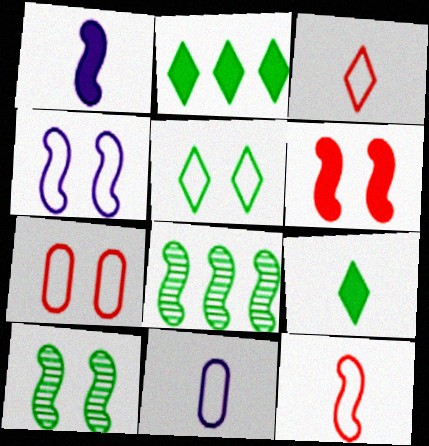[[4, 5, 7], 
[4, 6, 10]]